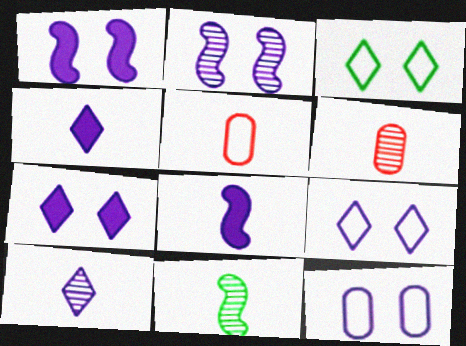[[2, 7, 12], 
[4, 5, 11], 
[6, 10, 11]]